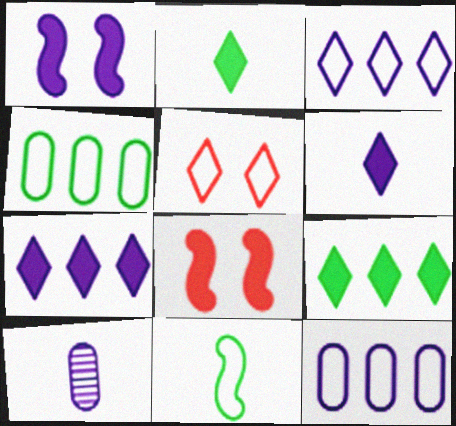[[1, 3, 10], 
[5, 11, 12]]